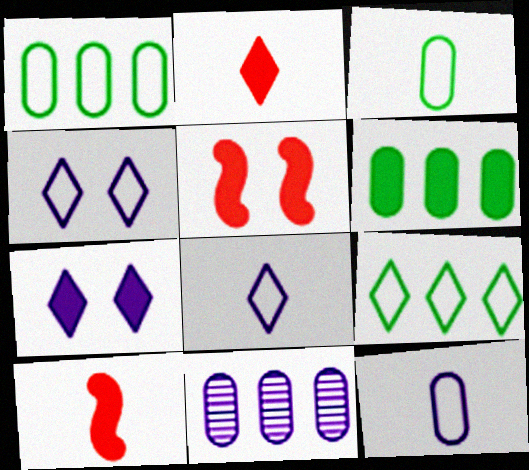[[6, 7, 10]]